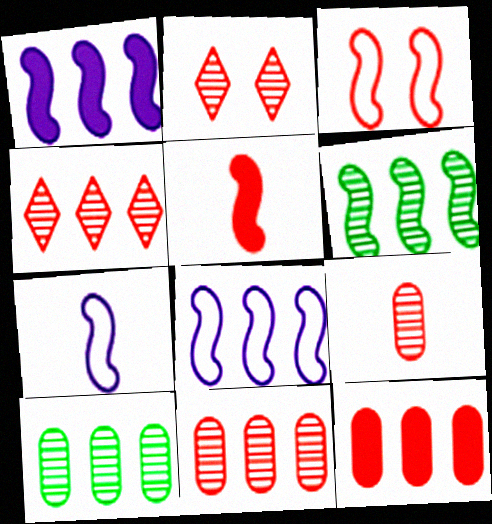[]